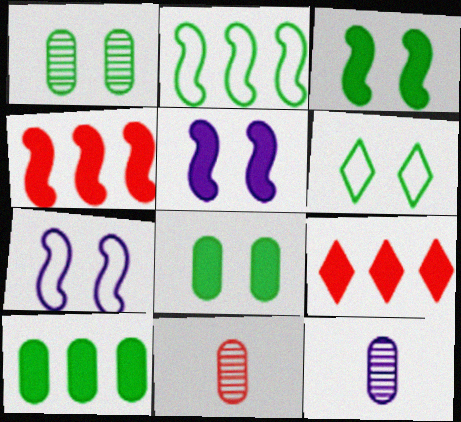[[1, 3, 6], 
[4, 6, 12]]